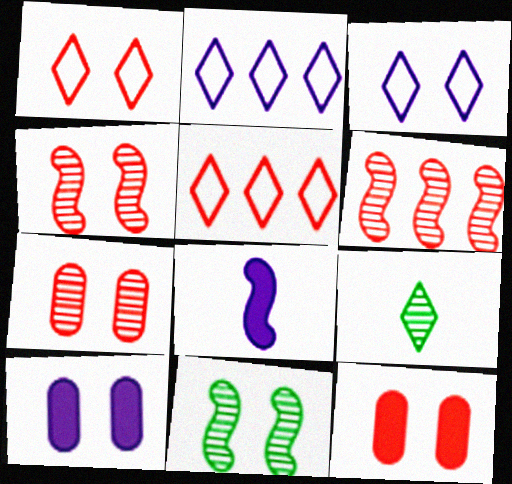[[1, 4, 12], 
[1, 10, 11], 
[3, 11, 12]]